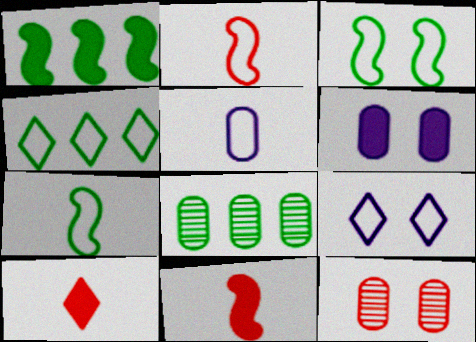[[1, 4, 8], 
[1, 6, 10], 
[8, 9, 11]]